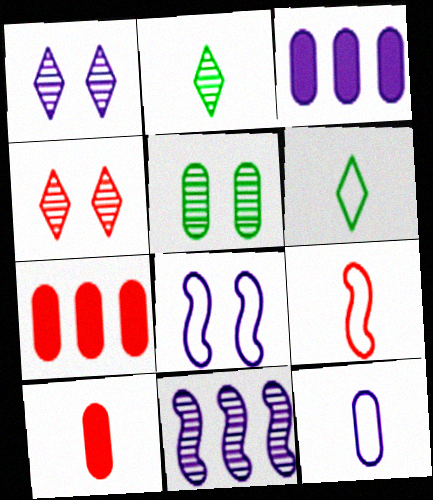[[2, 7, 8], 
[4, 7, 9], 
[5, 7, 12], 
[6, 9, 12]]